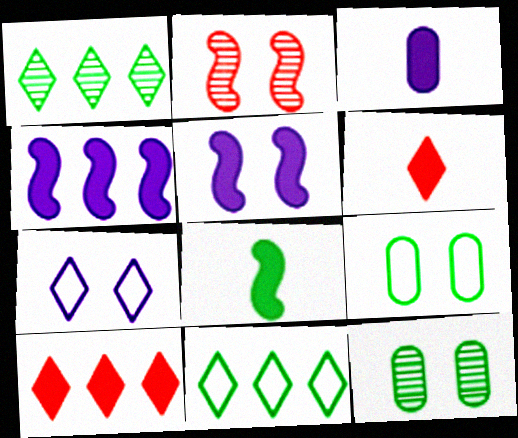[[1, 6, 7], 
[1, 8, 9], 
[2, 3, 11], 
[3, 6, 8], 
[8, 11, 12]]